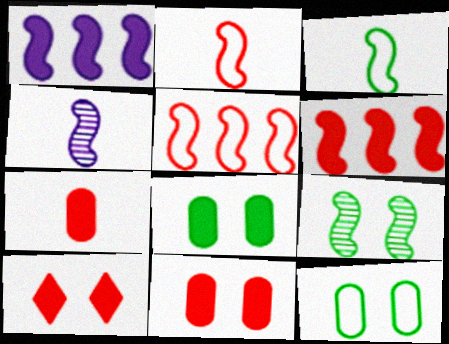[[1, 2, 9], 
[6, 7, 10]]